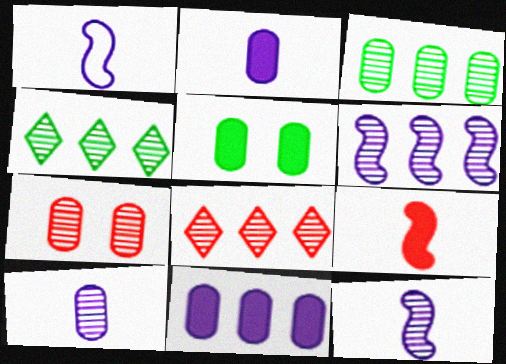[[1, 5, 8], 
[3, 6, 8], 
[3, 7, 10], 
[4, 7, 12]]